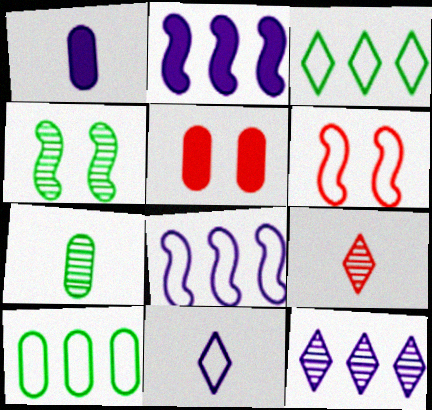[[6, 10, 11]]